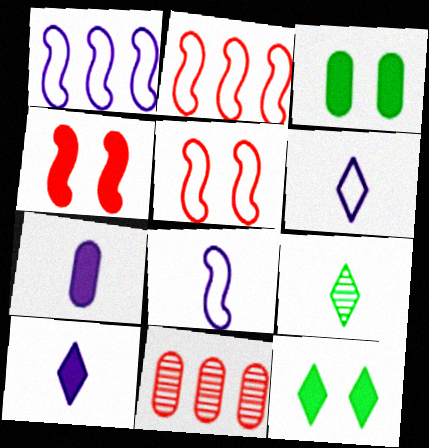[[8, 11, 12]]